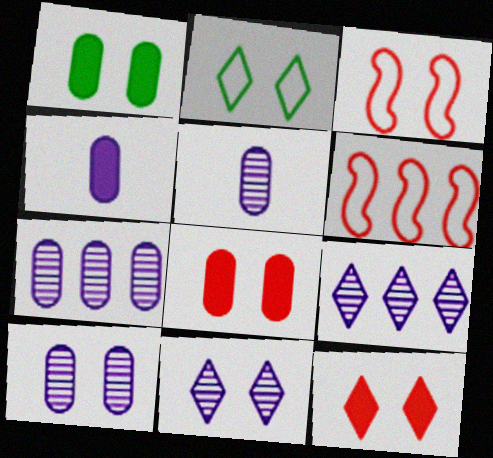[[1, 3, 11], 
[2, 11, 12], 
[5, 7, 10]]